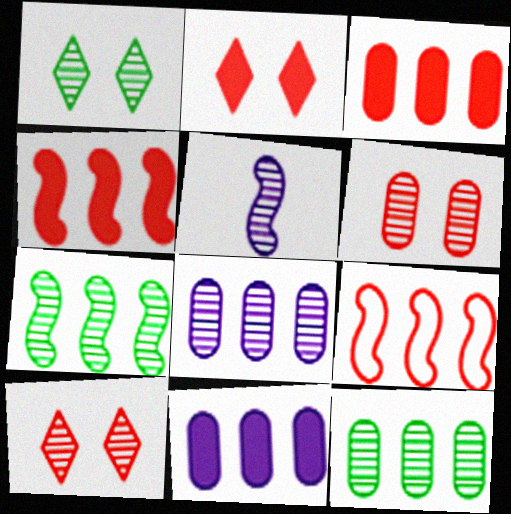[[5, 10, 12]]